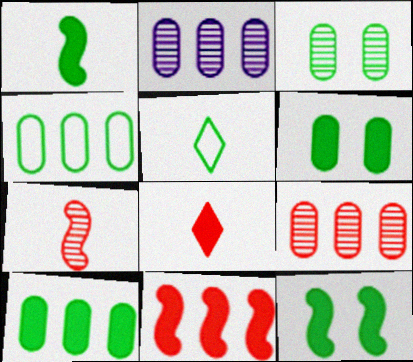[]